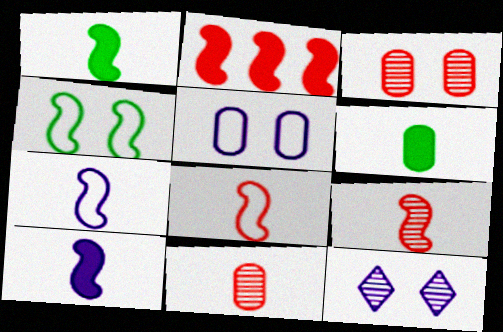[[1, 7, 9]]